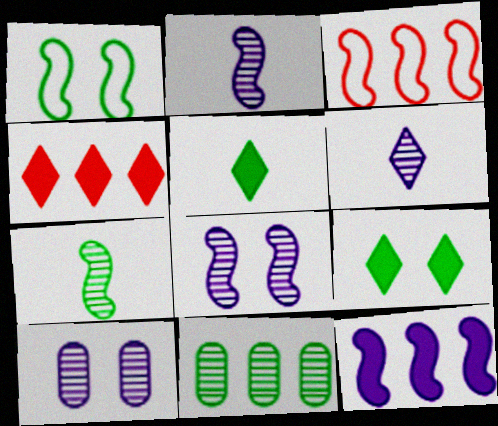[[1, 5, 11], 
[3, 5, 10]]